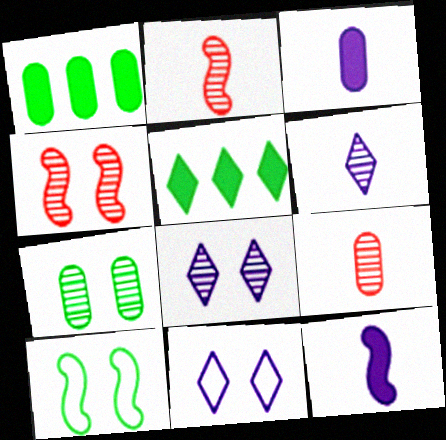[[1, 2, 11], 
[4, 7, 8]]